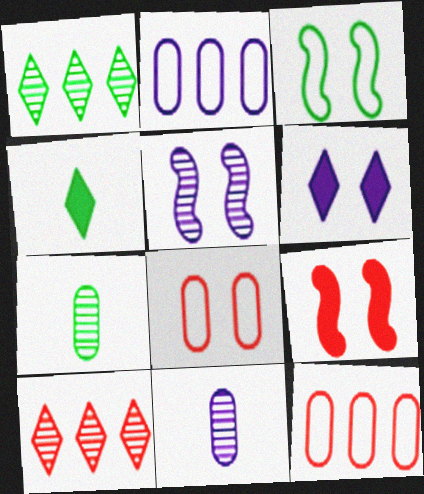[[3, 5, 9], 
[4, 5, 12], 
[5, 7, 10]]